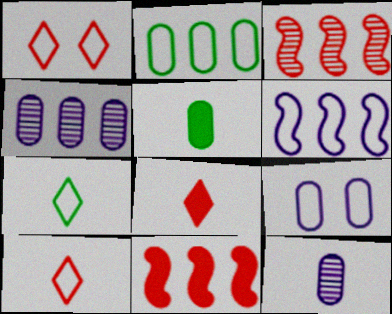[]